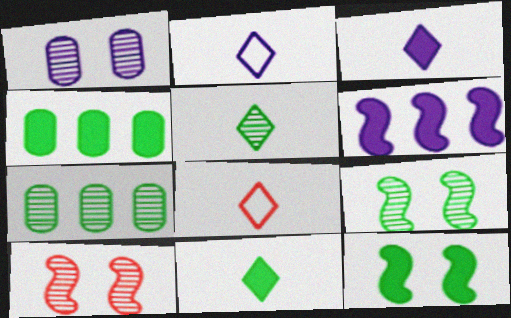[[1, 2, 6], 
[2, 4, 10], 
[3, 5, 8], 
[4, 11, 12], 
[5, 7, 9]]